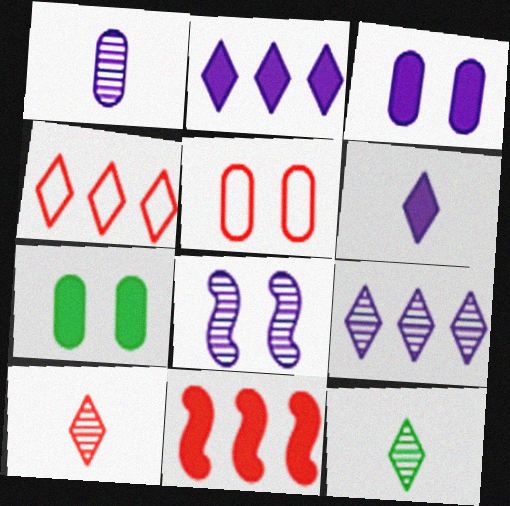[[1, 8, 9], 
[5, 10, 11], 
[6, 7, 11]]